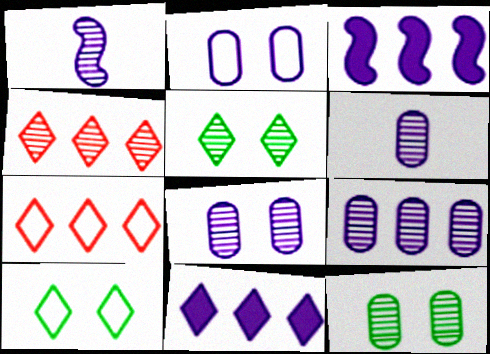[[1, 2, 11], 
[1, 4, 12], 
[6, 8, 9]]